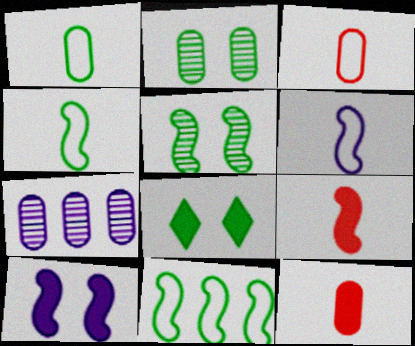[]